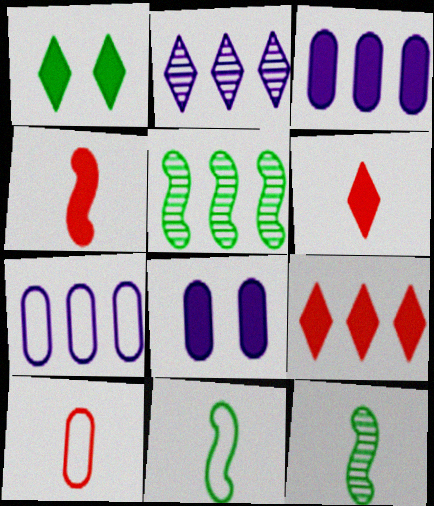[[1, 3, 4], 
[5, 7, 9]]